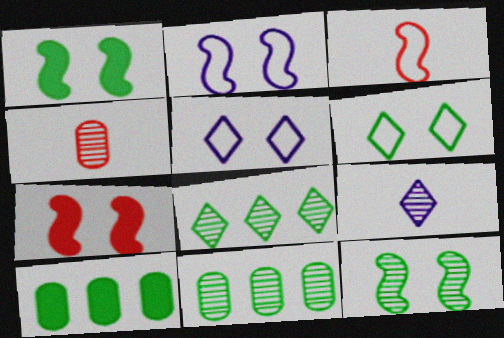[[2, 7, 12]]